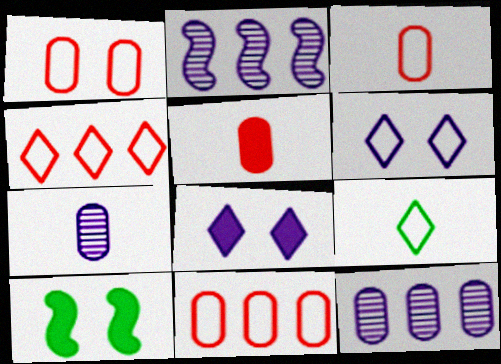[[1, 3, 11], 
[4, 6, 9], 
[4, 7, 10]]